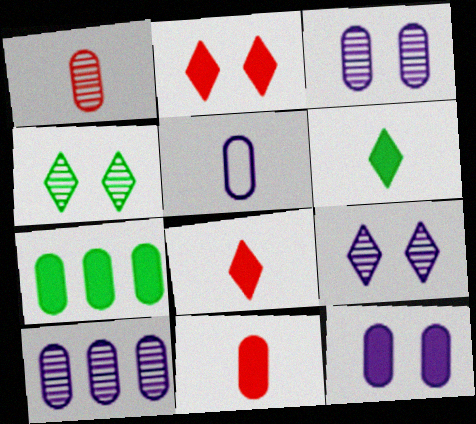[[5, 10, 12], 
[7, 11, 12]]